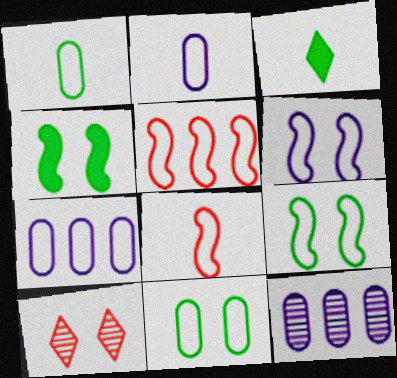[]